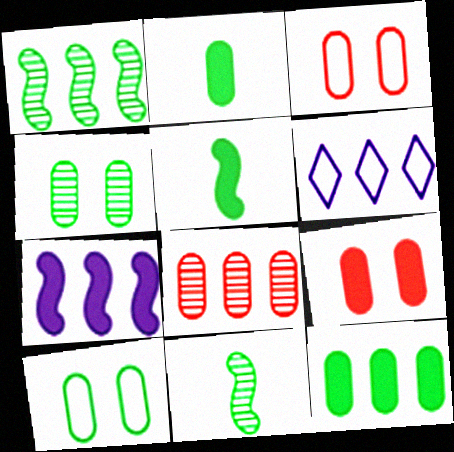[[6, 9, 11]]